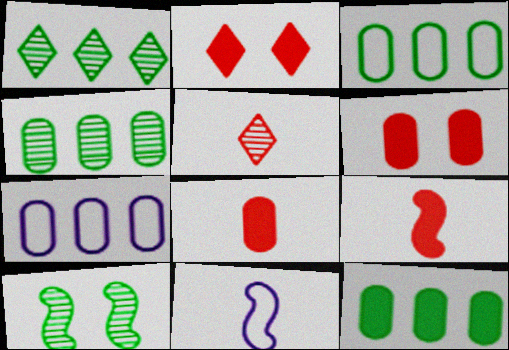[[1, 6, 11], 
[2, 4, 11], 
[3, 4, 12]]